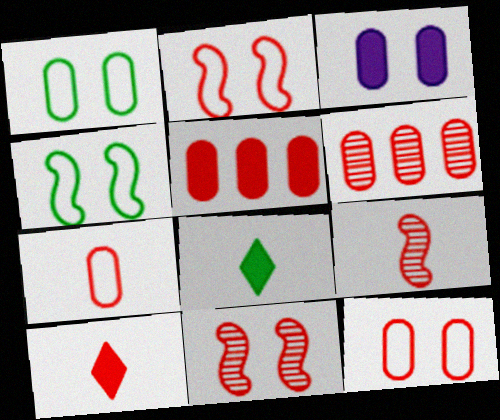[[2, 6, 10], 
[7, 9, 10]]